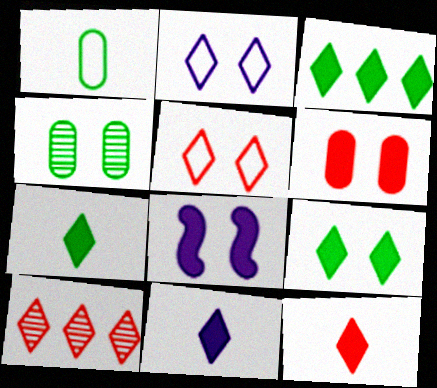[[1, 8, 10], 
[2, 7, 10], 
[3, 7, 9], 
[4, 5, 8], 
[5, 10, 12], 
[6, 8, 9], 
[7, 11, 12]]